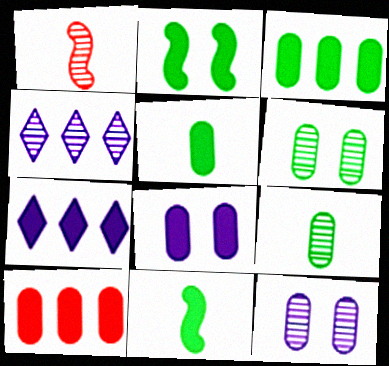[[1, 4, 6], 
[5, 8, 10]]